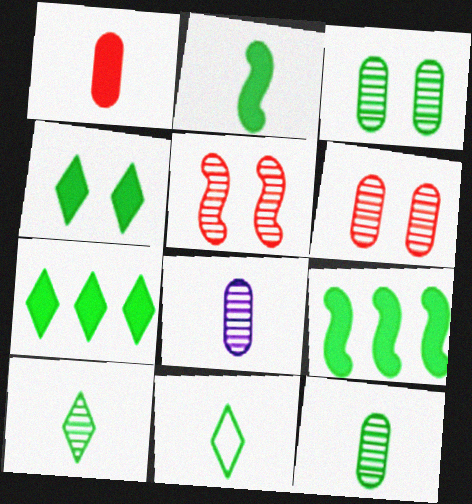[[2, 11, 12], 
[3, 9, 11]]